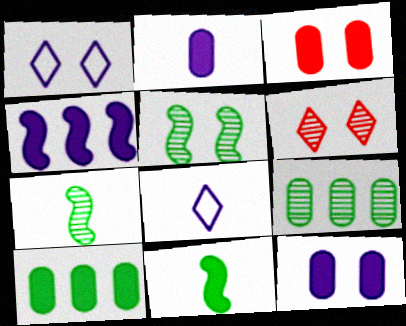[[1, 3, 5], 
[2, 3, 10]]